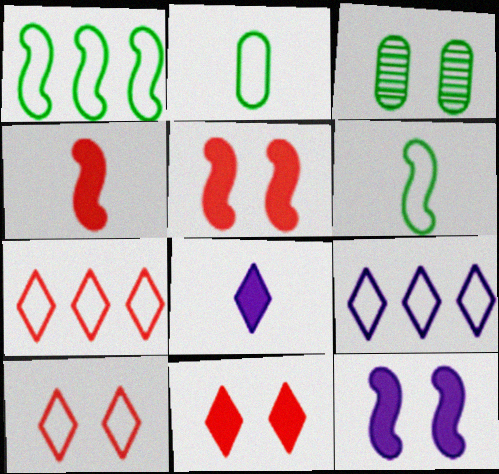[[3, 4, 9], 
[3, 10, 12]]